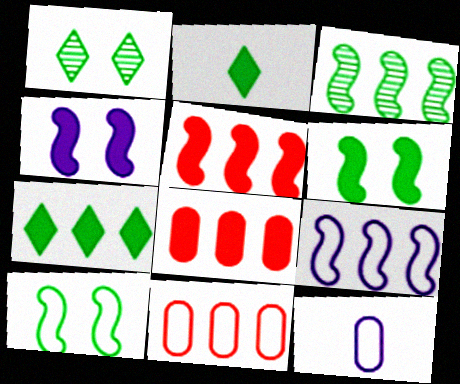[[1, 5, 12], 
[2, 4, 8], 
[3, 5, 9]]